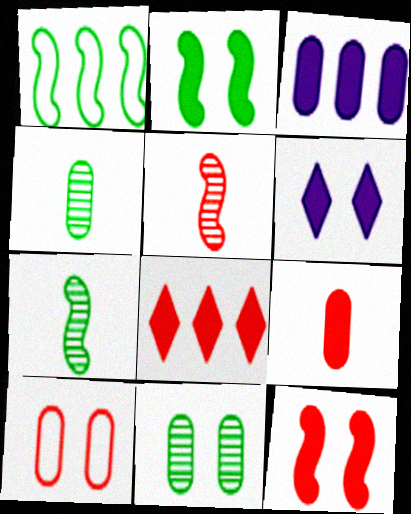[[1, 2, 7], 
[3, 4, 10], 
[5, 8, 10], 
[8, 9, 12]]